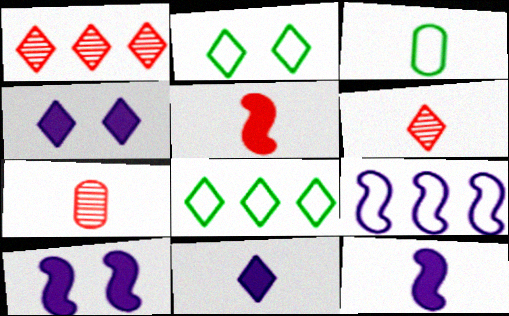[[1, 2, 11], 
[1, 3, 10], 
[3, 6, 12], 
[4, 6, 8], 
[7, 8, 10]]